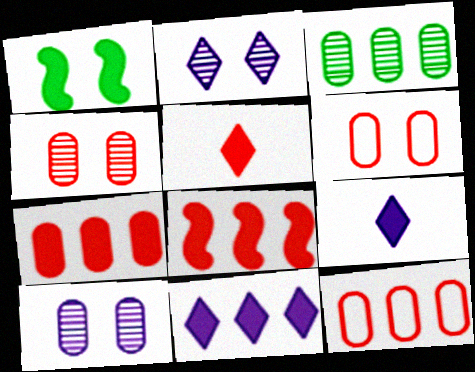[[1, 2, 6], 
[1, 7, 9]]